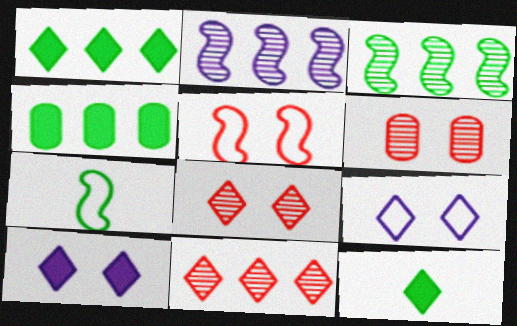[[9, 11, 12]]